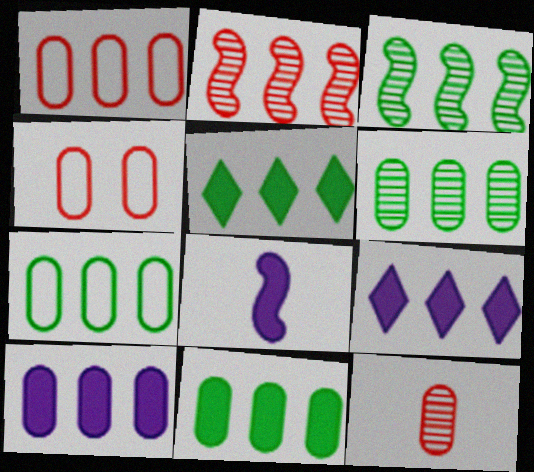[[1, 3, 9], 
[1, 6, 10], 
[2, 7, 9], 
[3, 5, 7], 
[6, 7, 11]]